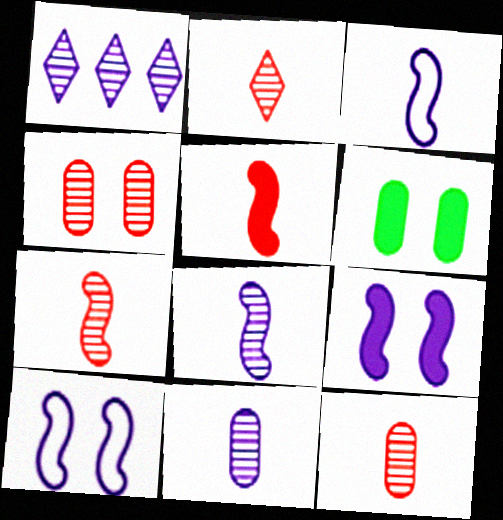[[2, 7, 12]]